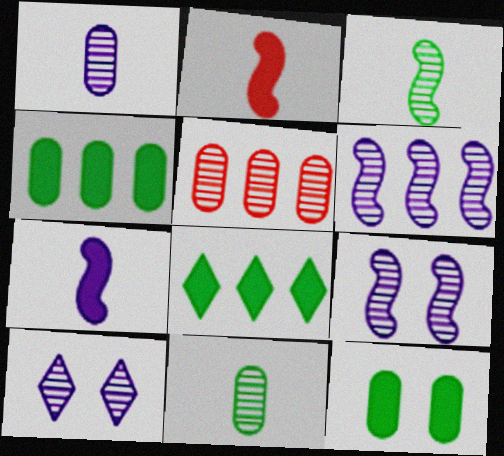[[1, 6, 10], 
[3, 5, 10]]